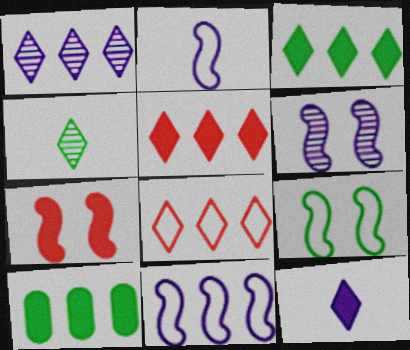[[1, 3, 8], 
[4, 9, 10], 
[6, 7, 9], 
[7, 10, 12]]